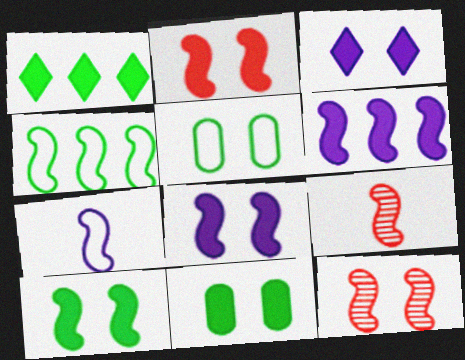[[2, 3, 11], 
[2, 8, 10], 
[3, 5, 12], 
[4, 8, 9]]